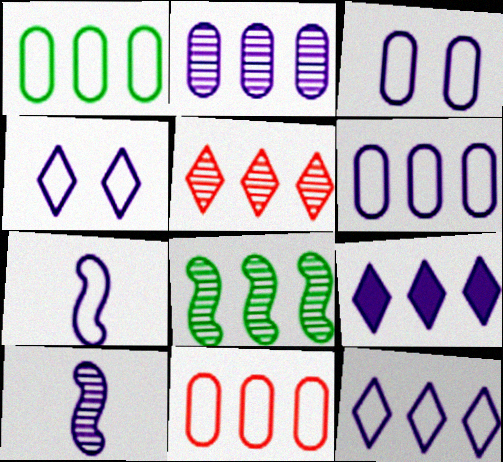[[1, 6, 11], 
[2, 5, 8], 
[3, 7, 12], 
[3, 9, 10], 
[4, 6, 7], 
[8, 9, 11]]